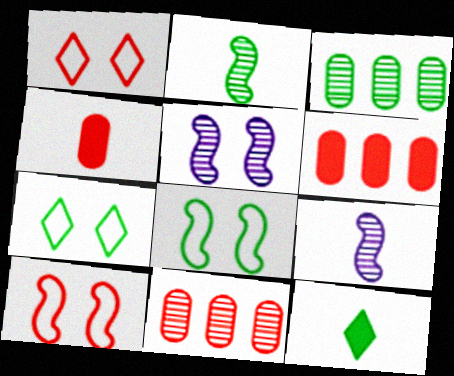[[3, 8, 12], 
[6, 7, 9]]